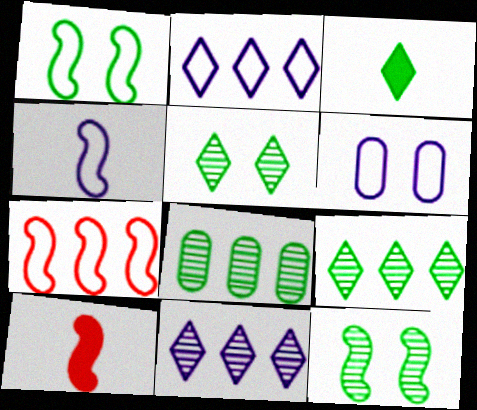[[1, 3, 8], 
[1, 4, 7], 
[2, 4, 6], 
[6, 9, 10]]